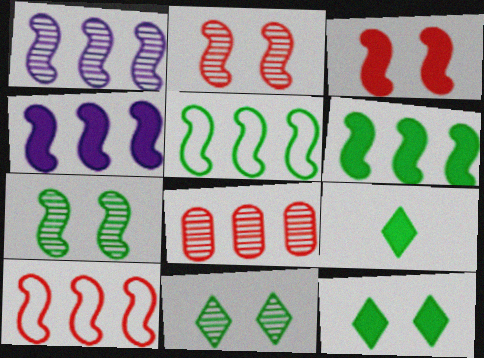[[1, 6, 10]]